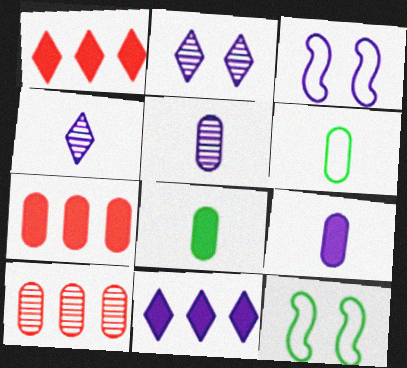[[1, 5, 12], 
[3, 5, 11], 
[4, 7, 12]]